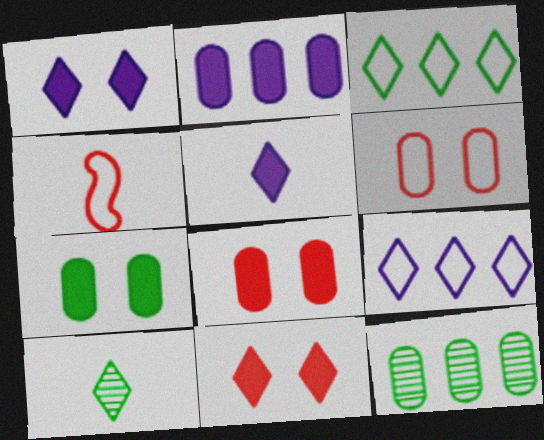[[1, 4, 12], 
[9, 10, 11]]